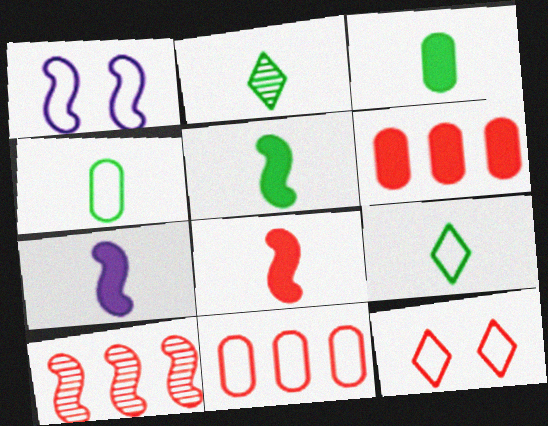[[1, 2, 6], 
[1, 5, 10], 
[1, 9, 11], 
[2, 4, 5], 
[5, 7, 8]]